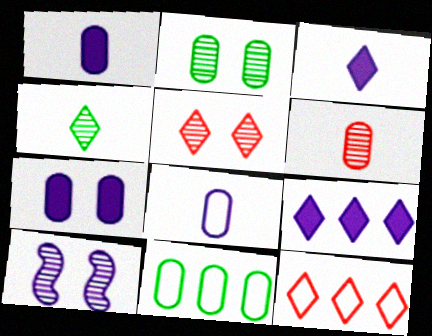[[2, 5, 10], 
[6, 7, 11], 
[8, 9, 10]]